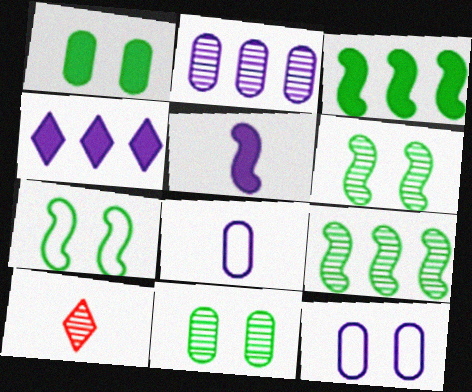[[2, 6, 10], 
[3, 10, 12]]